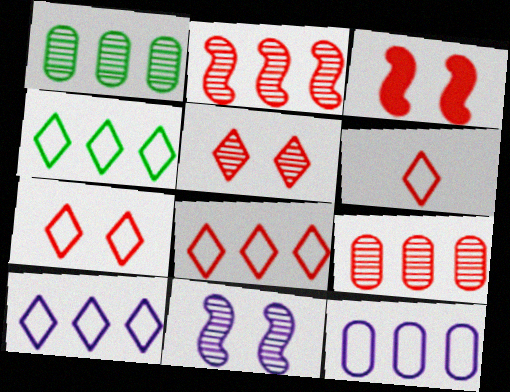[[3, 6, 9], 
[4, 8, 10], 
[6, 7, 8]]